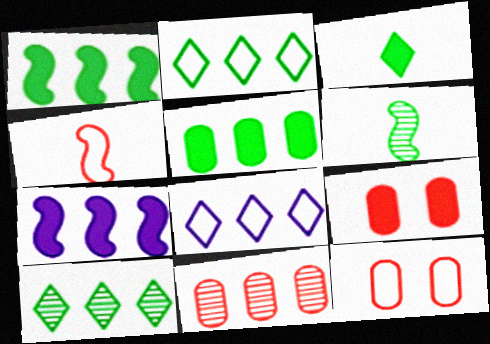[[1, 8, 11], 
[2, 7, 11], 
[3, 7, 9], 
[6, 8, 9]]